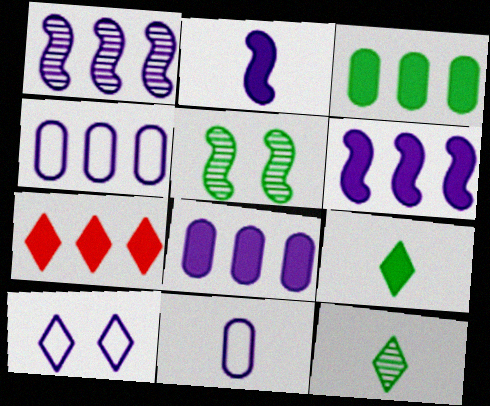[[3, 6, 7], 
[5, 7, 11], 
[7, 10, 12]]